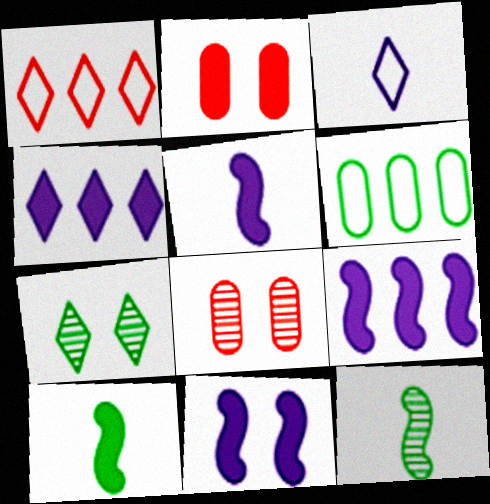[[2, 4, 10], 
[5, 9, 11], 
[6, 7, 10]]